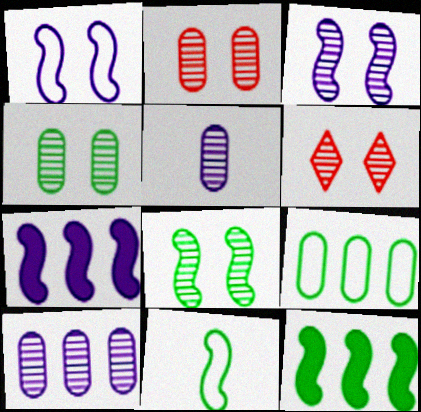[[3, 4, 6], 
[8, 11, 12]]